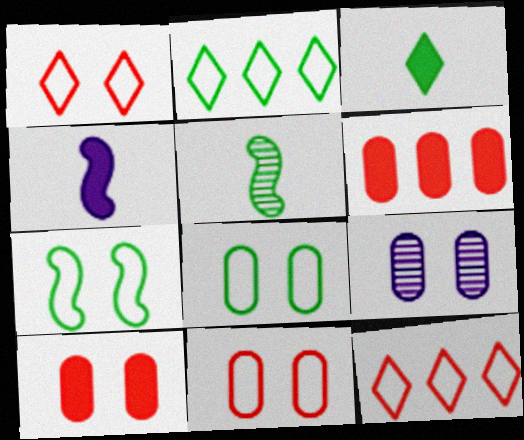[[8, 9, 10]]